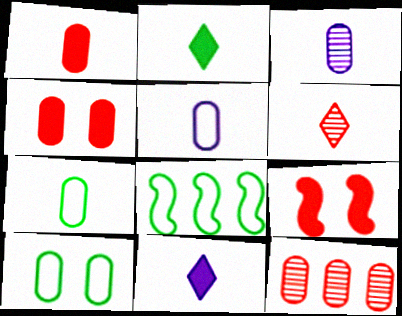[[1, 3, 7]]